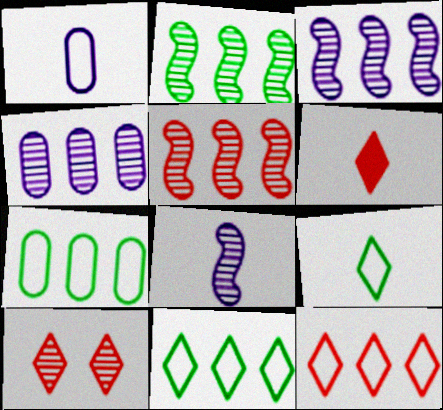[[2, 3, 5], 
[6, 10, 12]]